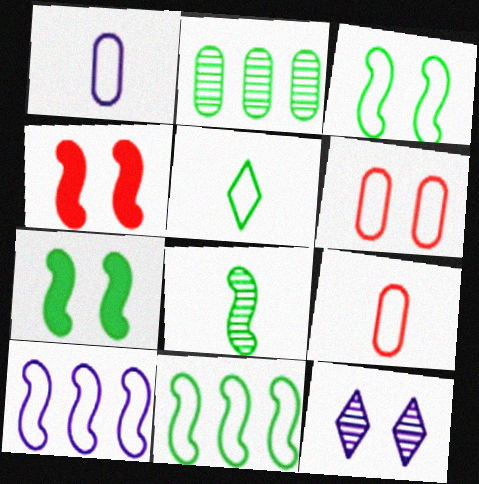[[2, 5, 7], 
[4, 8, 10], 
[5, 6, 10], 
[6, 7, 12], 
[7, 8, 11]]